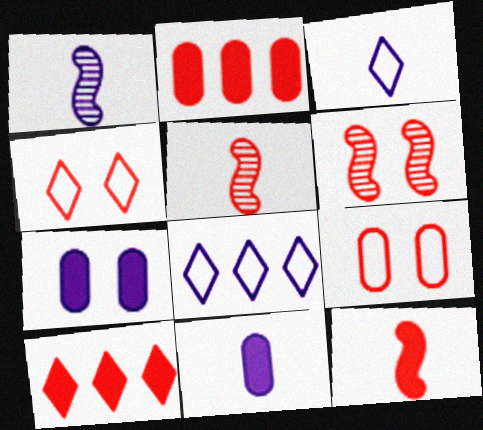[[1, 3, 11], 
[1, 7, 8], 
[2, 4, 5], 
[5, 9, 10]]